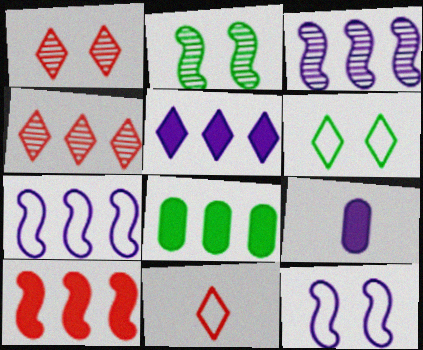[[4, 7, 8], 
[5, 8, 10]]